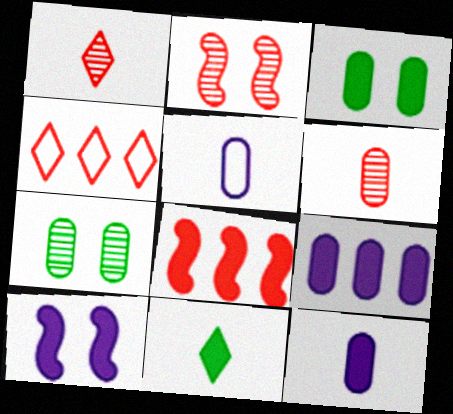[]